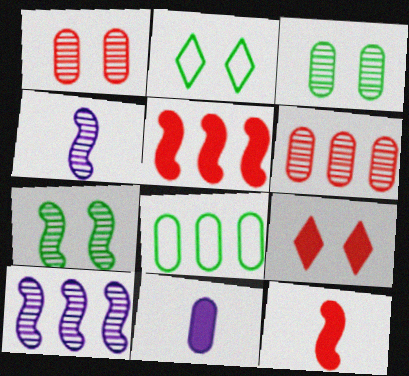[[1, 8, 11], 
[4, 8, 9]]